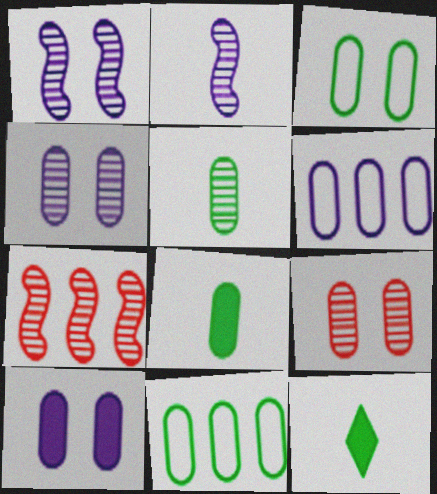[[3, 9, 10], 
[6, 8, 9]]